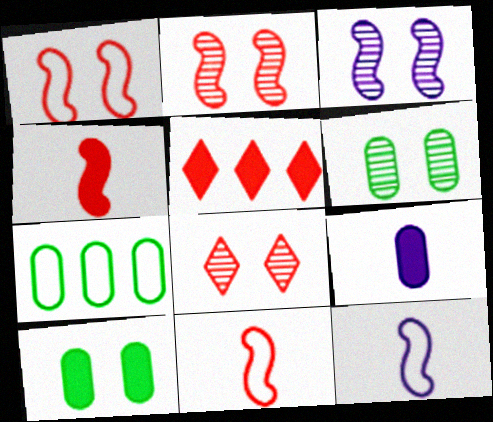[[3, 6, 8], 
[5, 6, 12]]